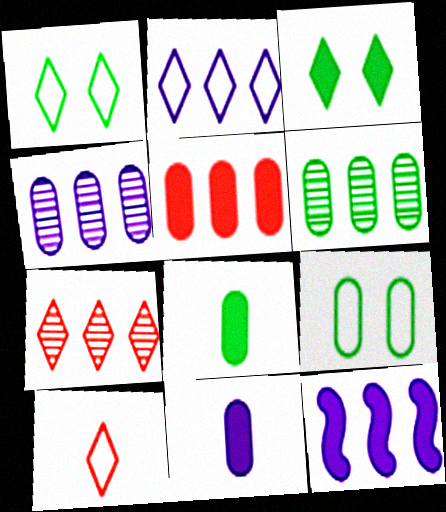[[1, 2, 10], 
[2, 4, 12], 
[6, 8, 9]]